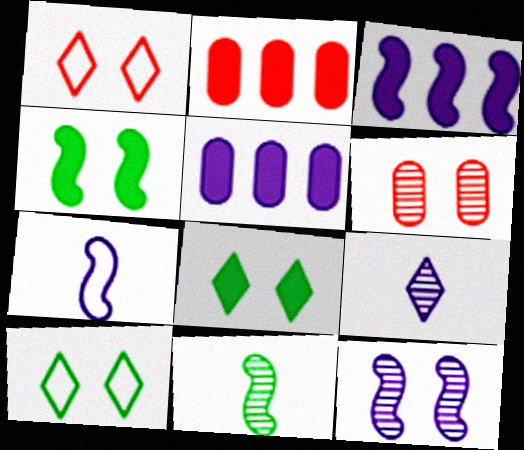[[1, 5, 11], 
[3, 7, 12]]